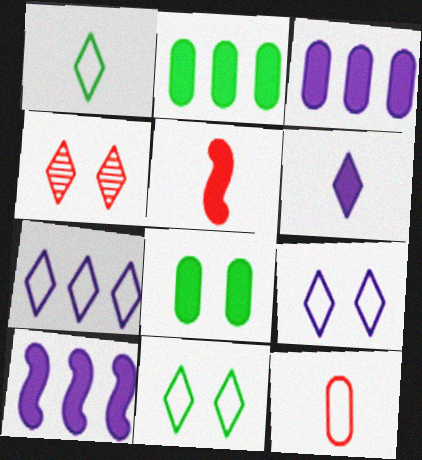[]